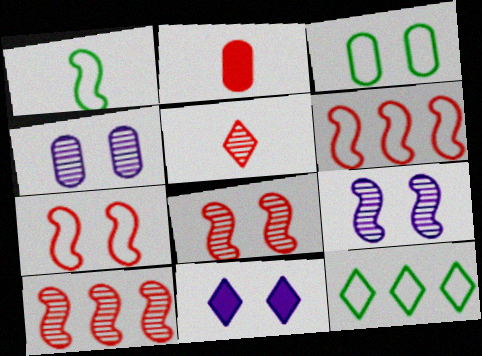[[1, 3, 12], 
[2, 9, 12], 
[3, 8, 11], 
[5, 11, 12]]